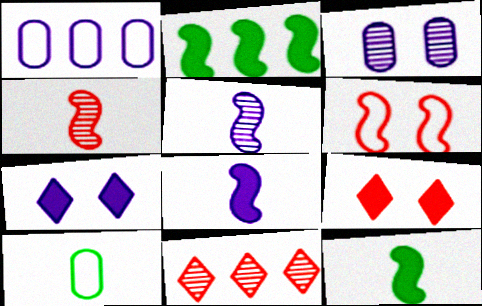[[1, 2, 11], 
[1, 5, 7], 
[2, 5, 6]]